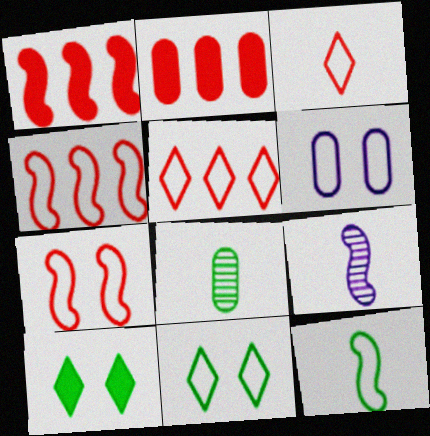[[2, 6, 8], 
[2, 9, 11], 
[5, 6, 12], 
[6, 7, 11]]